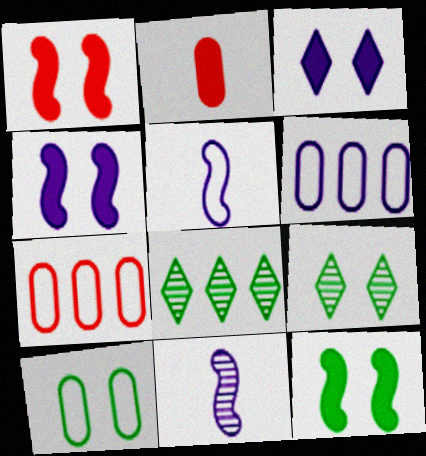[[1, 4, 12], 
[3, 6, 11], 
[9, 10, 12]]